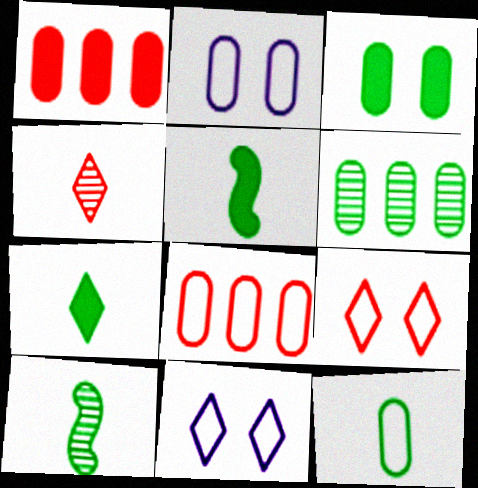[[1, 10, 11], 
[2, 8, 12], 
[3, 6, 12], 
[7, 10, 12]]